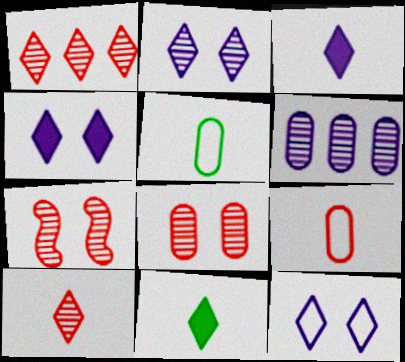[[1, 11, 12], 
[2, 4, 12]]